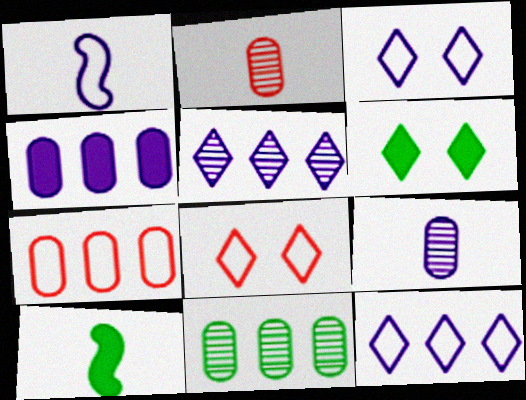[[4, 7, 11]]